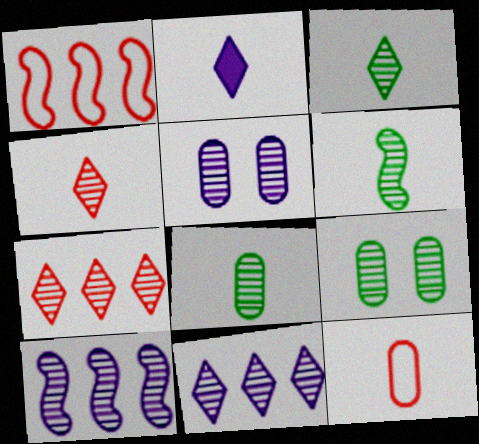[[1, 2, 9], 
[2, 6, 12], 
[3, 6, 8], 
[4, 9, 10], 
[5, 6, 7]]